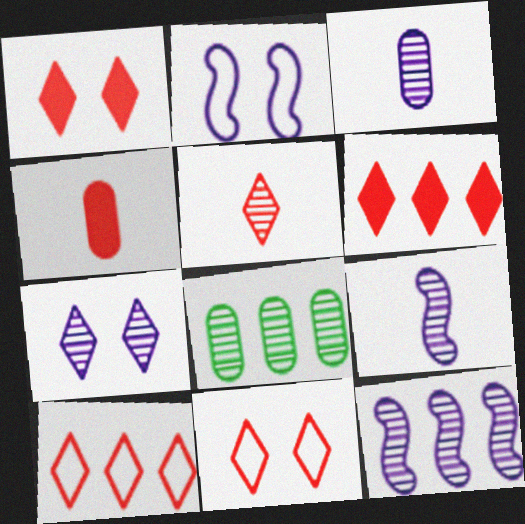[[1, 5, 10], 
[3, 7, 12], 
[5, 6, 11]]